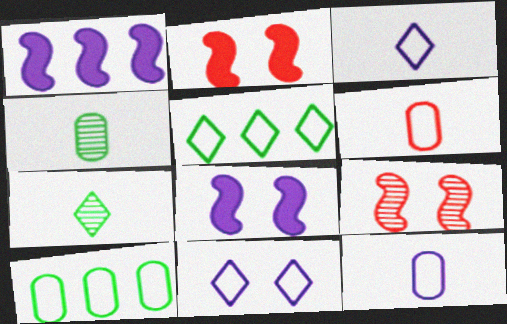[]